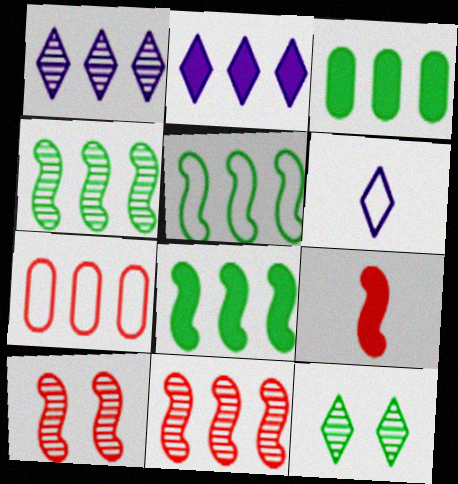[[1, 7, 8], 
[2, 4, 7], 
[3, 6, 10], 
[4, 5, 8]]